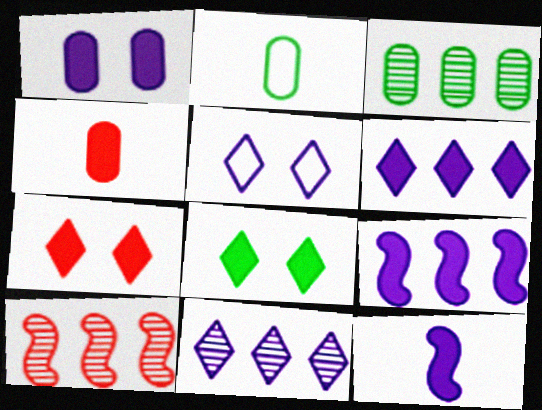[[1, 6, 12], 
[3, 10, 11], 
[4, 8, 9]]